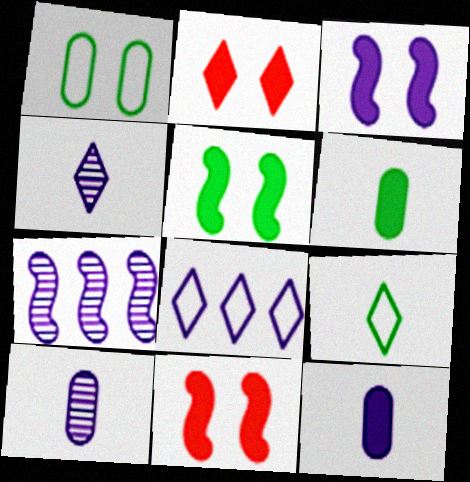[[3, 5, 11], 
[3, 8, 10]]